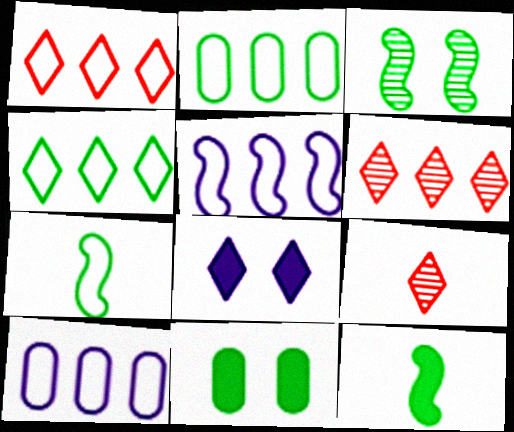[[1, 2, 5], 
[4, 8, 9], 
[5, 9, 11]]